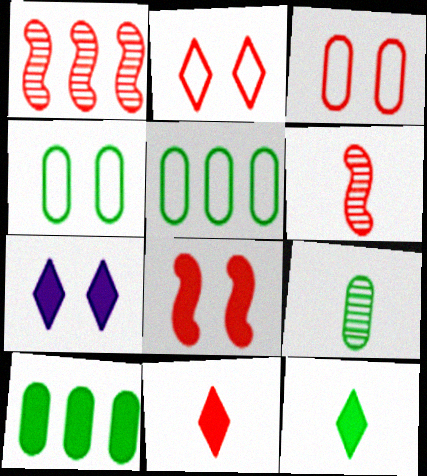[[1, 3, 11], 
[4, 9, 10], 
[5, 6, 7]]